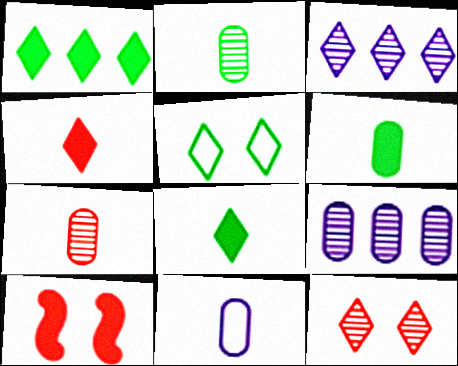[[3, 4, 5], 
[6, 7, 11]]